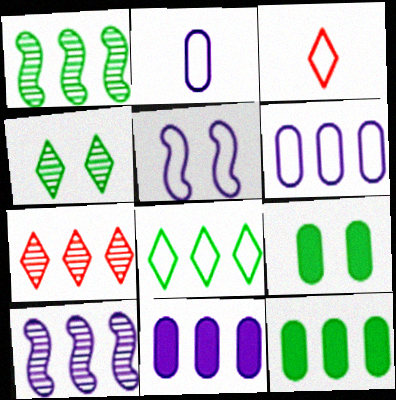[[1, 8, 12], 
[3, 9, 10]]